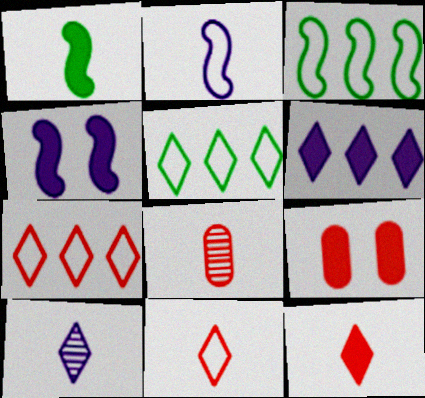[[1, 6, 9], 
[3, 9, 10], 
[4, 5, 8]]